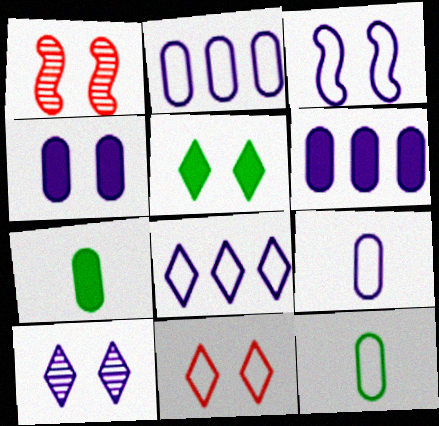[[1, 7, 8], 
[3, 4, 10], 
[3, 8, 9], 
[5, 10, 11]]